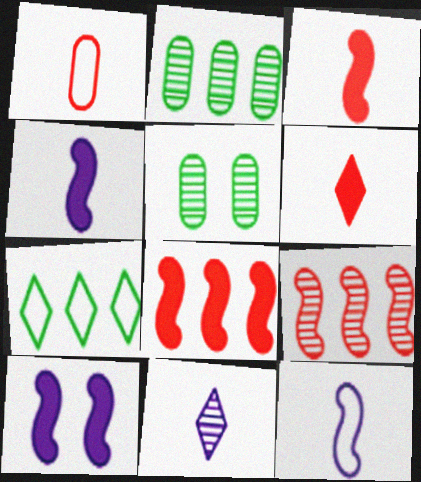[[5, 9, 11]]